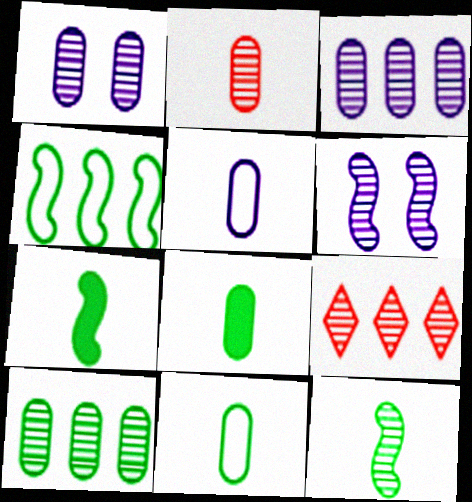[[1, 2, 10], 
[1, 9, 12], 
[2, 5, 8]]